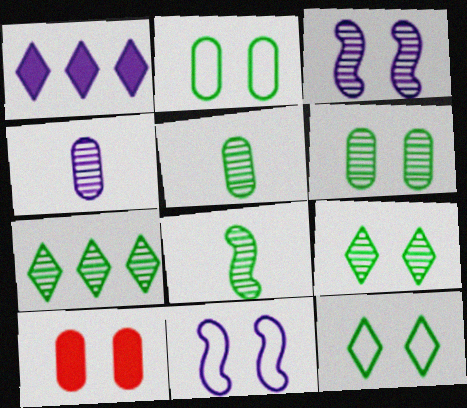[[1, 4, 11], 
[3, 10, 12], 
[6, 7, 8], 
[9, 10, 11]]